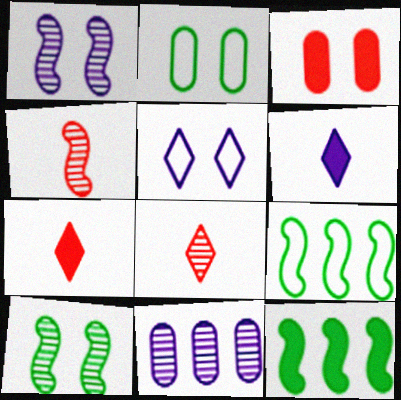[[3, 5, 10], 
[3, 6, 12], 
[8, 10, 11]]